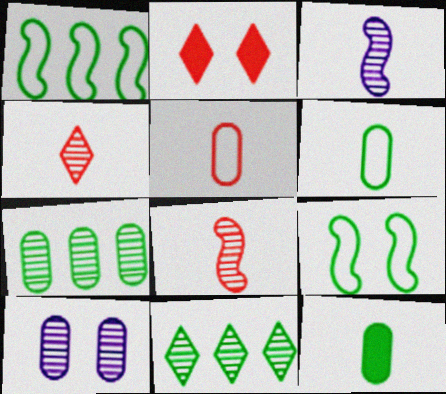[[2, 9, 10], 
[8, 10, 11], 
[9, 11, 12]]